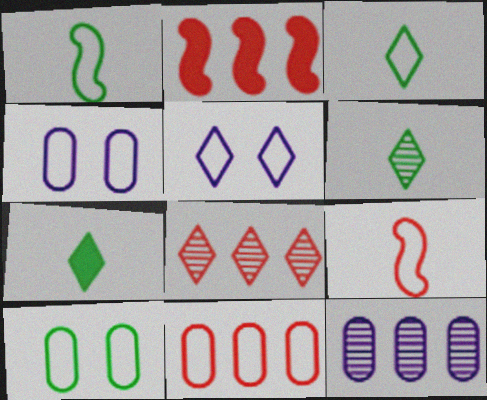[[1, 5, 11], 
[2, 4, 6], 
[2, 8, 11], 
[3, 6, 7], 
[5, 7, 8]]